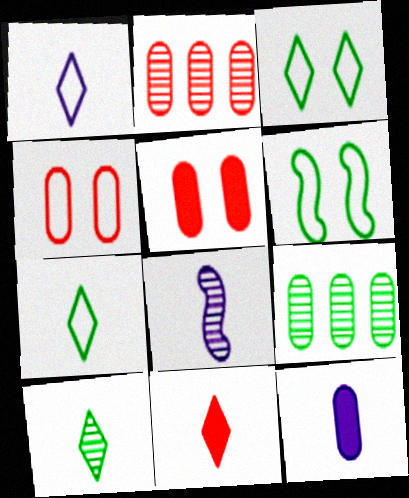[[1, 8, 12], 
[1, 10, 11], 
[4, 9, 12]]